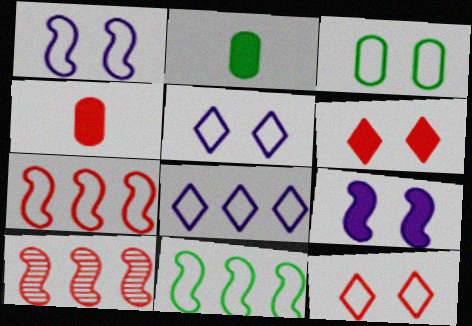[[1, 3, 12], 
[2, 5, 10], 
[4, 10, 12]]